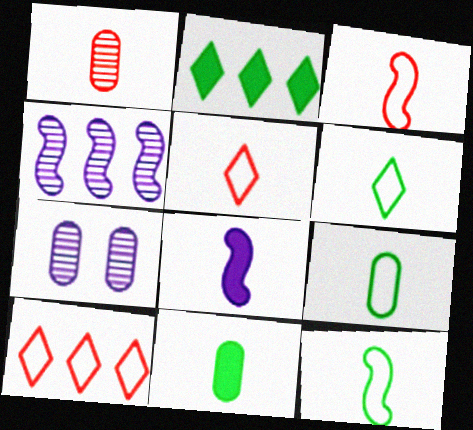[[1, 6, 8], 
[2, 3, 7], 
[6, 9, 12]]